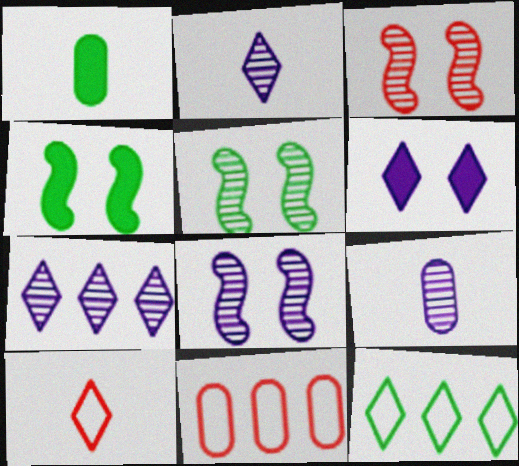[[1, 5, 12], 
[2, 4, 11], 
[3, 5, 8], 
[7, 8, 9]]